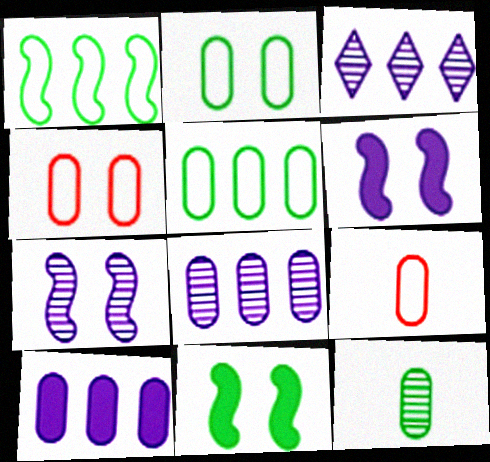[[3, 9, 11], 
[4, 10, 12]]